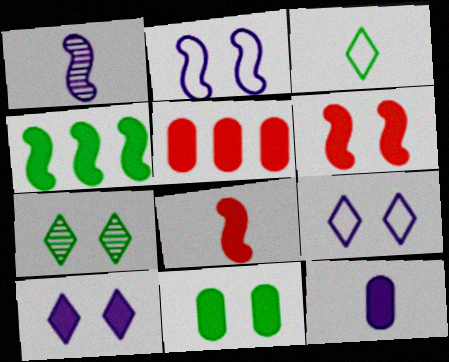[[5, 11, 12], 
[6, 10, 11]]